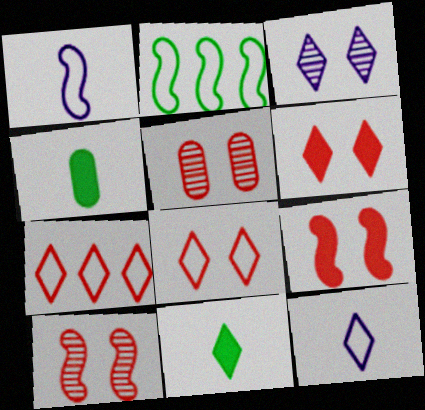[[3, 7, 11], 
[5, 8, 9]]